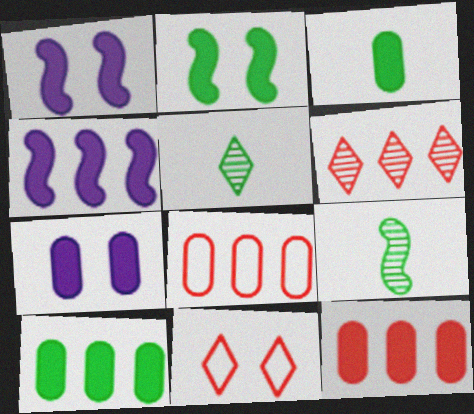[[1, 5, 8], 
[3, 7, 12]]